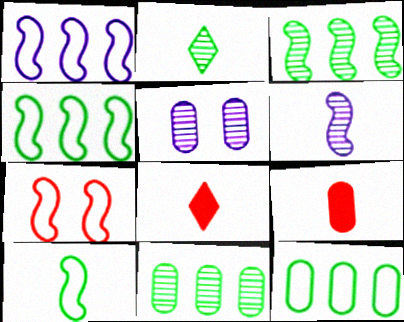[[1, 7, 10], 
[4, 5, 8], 
[5, 9, 12]]